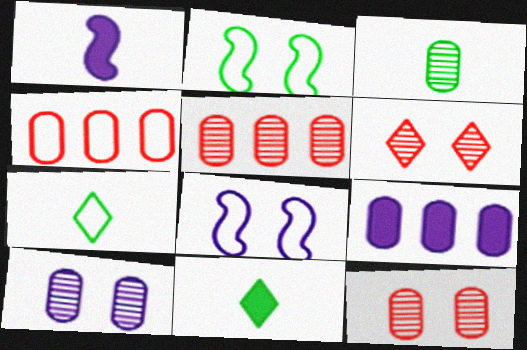[[3, 5, 10], 
[4, 7, 8], 
[5, 8, 11]]